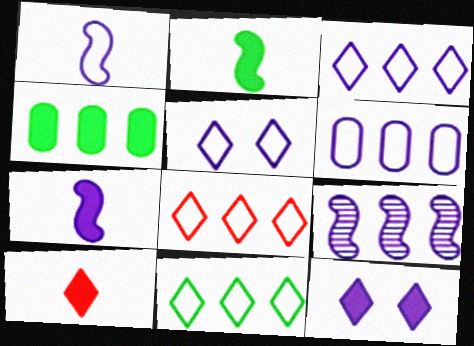[[1, 5, 6], 
[3, 8, 11], 
[4, 8, 9]]